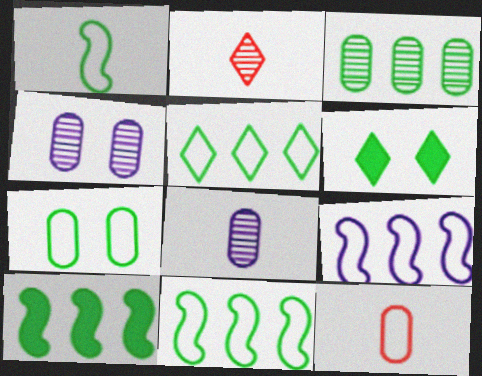[[1, 3, 6], 
[1, 5, 7], 
[3, 5, 10]]